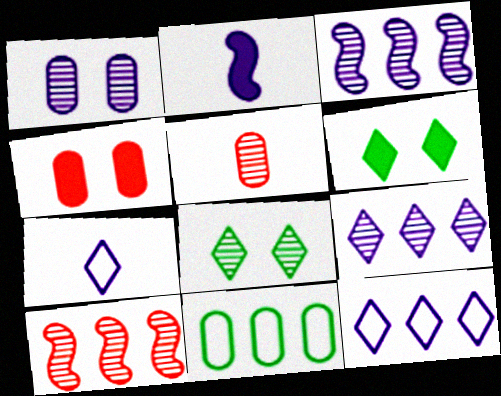[[1, 2, 12], 
[3, 5, 8]]